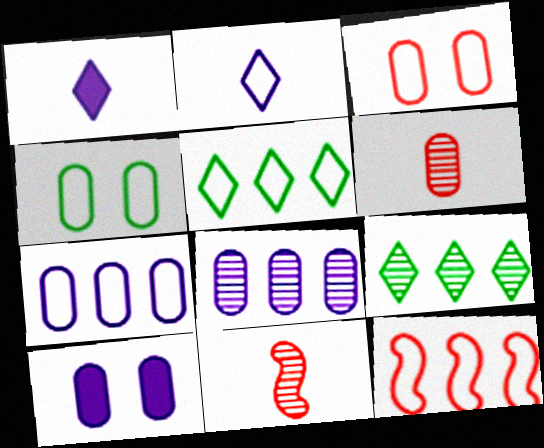[[2, 4, 12], 
[5, 7, 12], 
[5, 10, 11]]